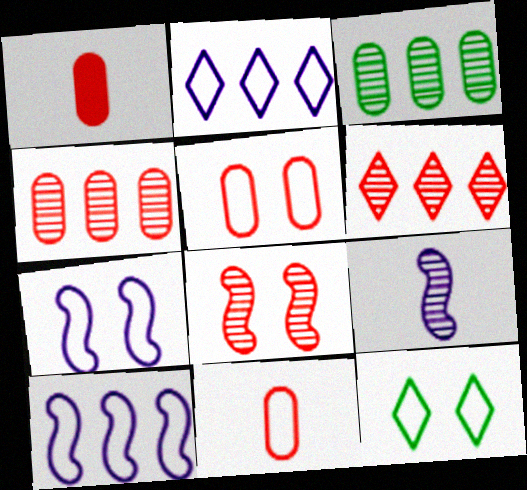[[1, 4, 5], 
[5, 7, 12], 
[10, 11, 12]]